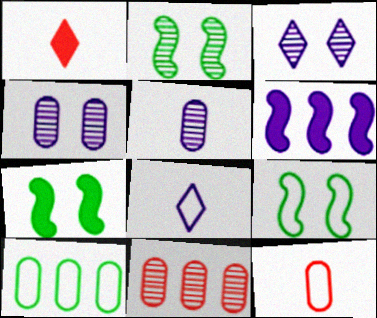[[2, 7, 9], 
[4, 6, 8], 
[7, 8, 11]]